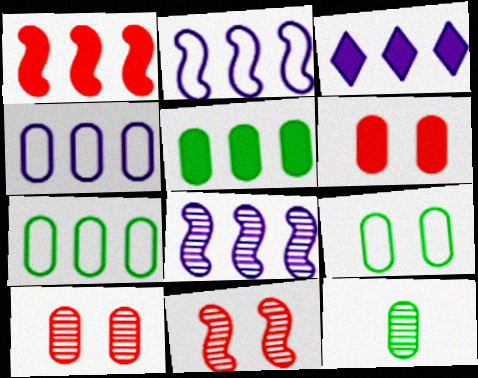[[1, 3, 5], 
[3, 4, 8], 
[4, 6, 12], 
[5, 9, 12]]